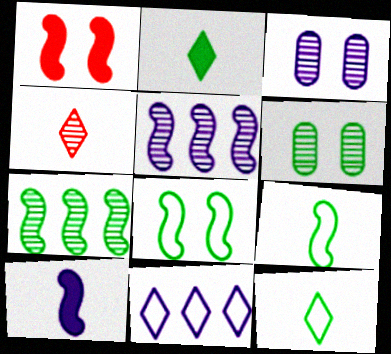[[1, 5, 9], 
[3, 4, 7], 
[3, 10, 11], 
[4, 5, 6]]